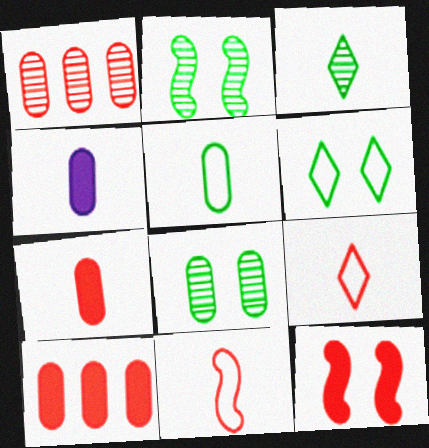[[1, 9, 12], 
[3, 4, 11]]